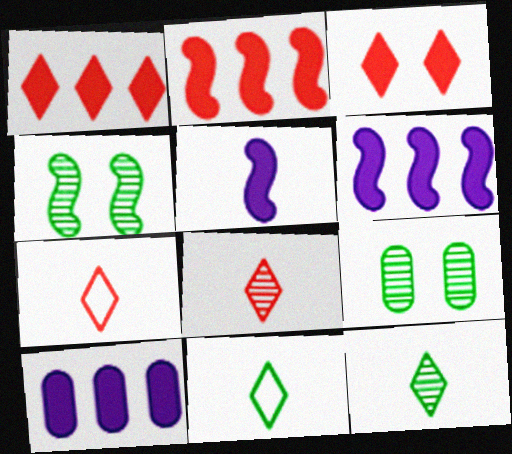[[4, 7, 10], 
[6, 7, 9]]